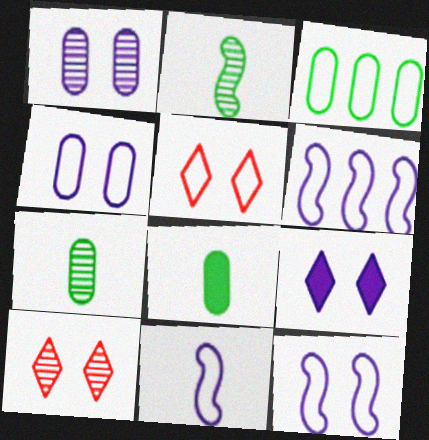[[1, 9, 12], 
[3, 5, 11], 
[6, 8, 10], 
[6, 11, 12]]